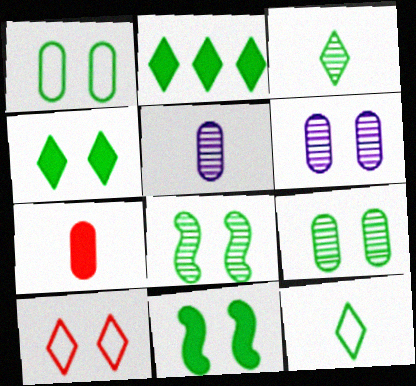[[1, 4, 8], 
[6, 10, 11]]